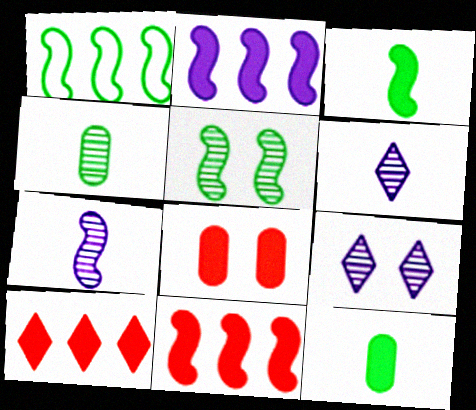[[1, 3, 5], 
[1, 6, 8]]